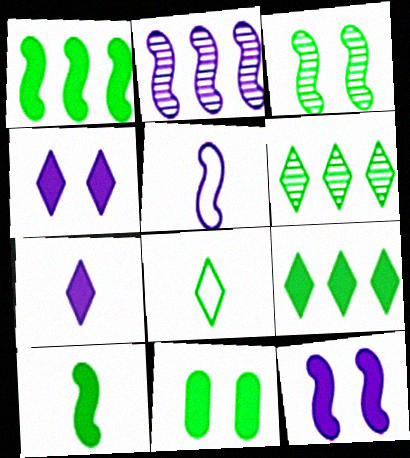[[2, 5, 12], 
[9, 10, 11]]